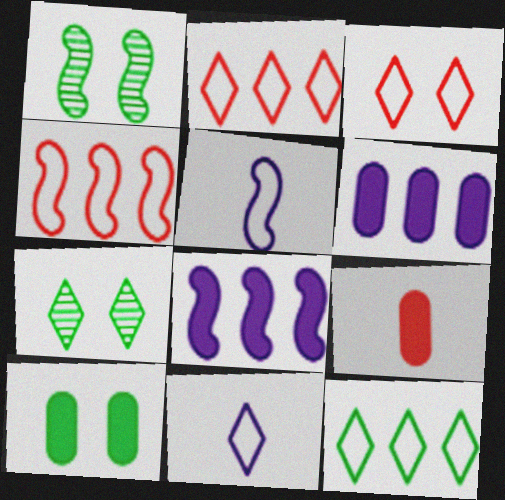[[3, 11, 12], 
[6, 9, 10]]